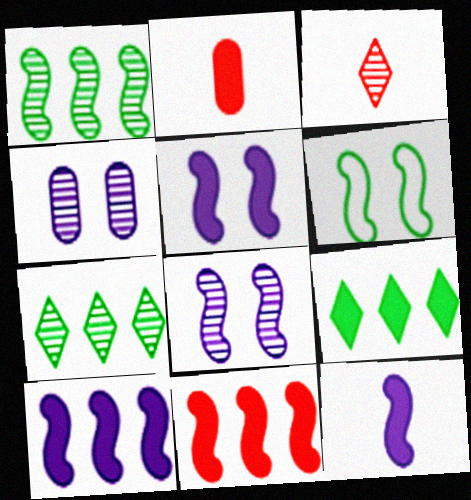[[1, 3, 4], 
[2, 5, 9], 
[5, 10, 12]]